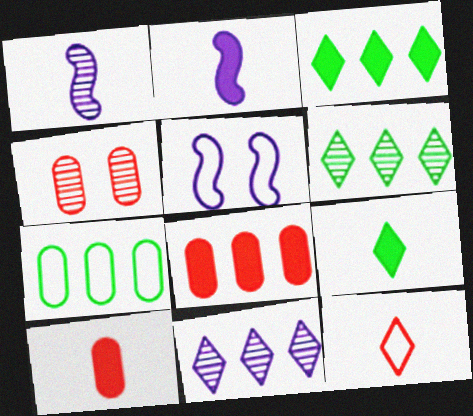[[1, 4, 6], 
[2, 9, 10], 
[5, 6, 10], 
[5, 7, 12]]